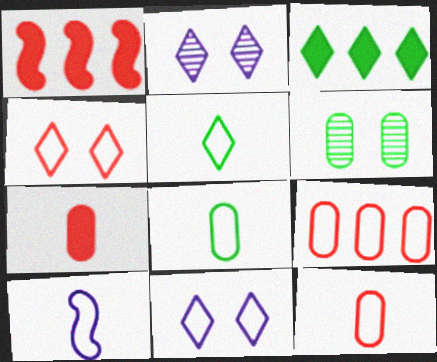[[1, 2, 8], 
[5, 10, 12]]